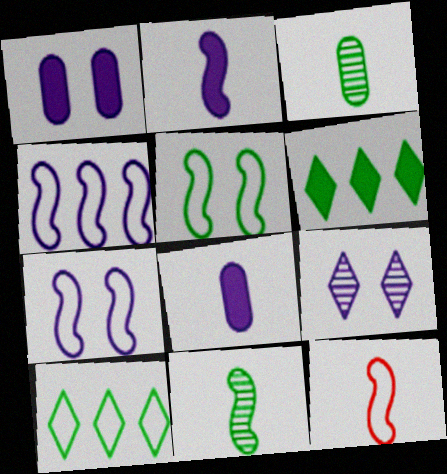[[1, 7, 9], 
[2, 11, 12], 
[3, 5, 6], 
[4, 5, 12], 
[4, 8, 9]]